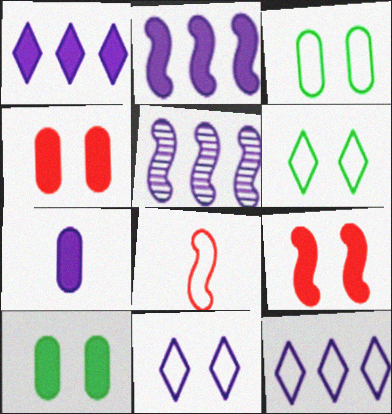[[3, 8, 12], 
[5, 7, 11]]